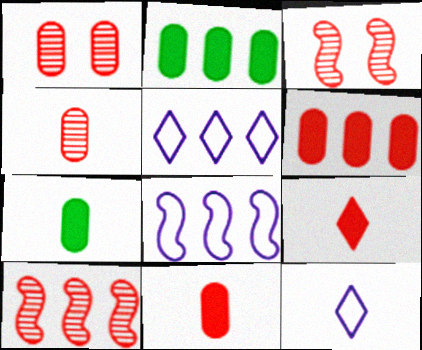[[2, 3, 12], 
[2, 5, 10], 
[3, 5, 7]]